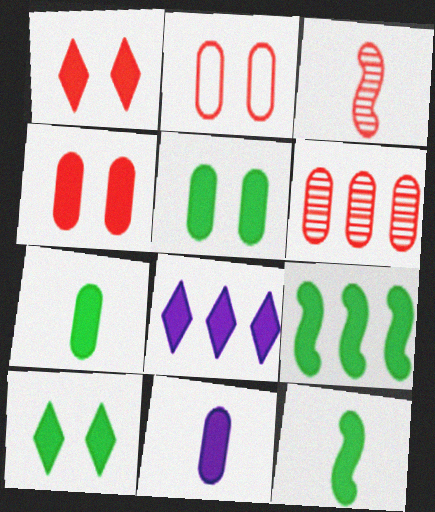[[1, 9, 11], 
[4, 8, 12], 
[7, 9, 10]]